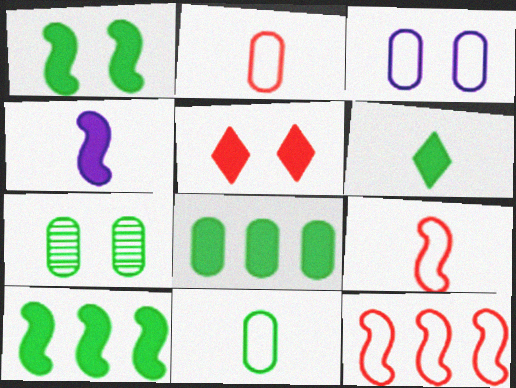[[1, 6, 8], 
[4, 5, 8], 
[7, 8, 11]]